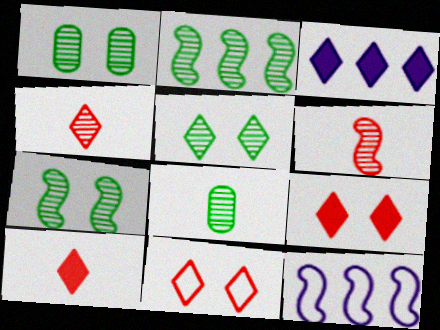[[1, 5, 7], 
[1, 10, 12], 
[2, 5, 8], 
[8, 9, 12]]